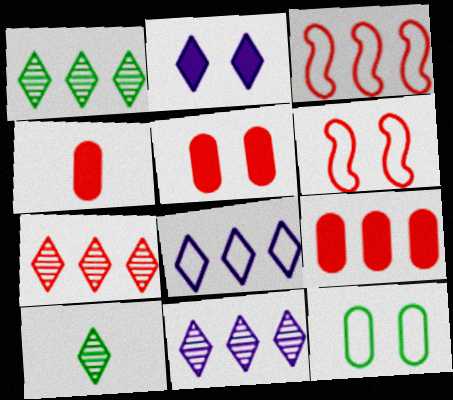[[1, 7, 11], 
[3, 7, 9], 
[4, 5, 9], 
[4, 6, 7]]